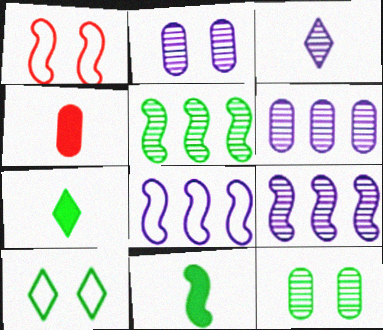[[1, 6, 7], 
[1, 9, 11], 
[2, 3, 9], 
[4, 9, 10]]